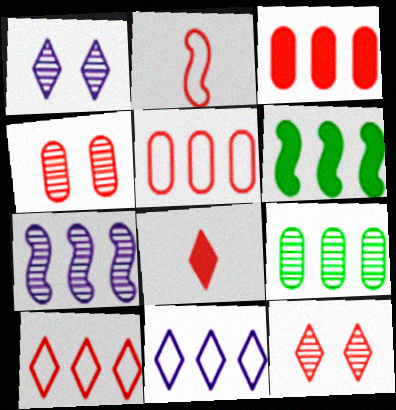[[2, 3, 12], 
[8, 10, 12]]